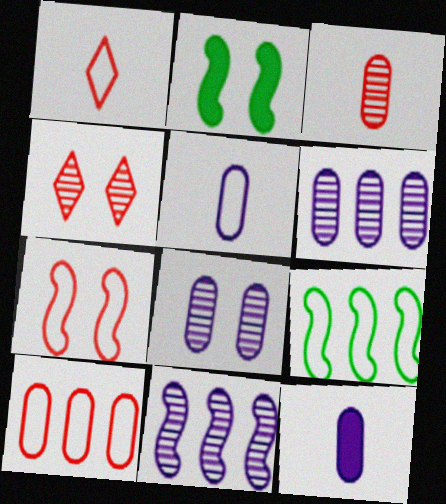[[1, 2, 6], 
[1, 7, 10], 
[4, 9, 12]]